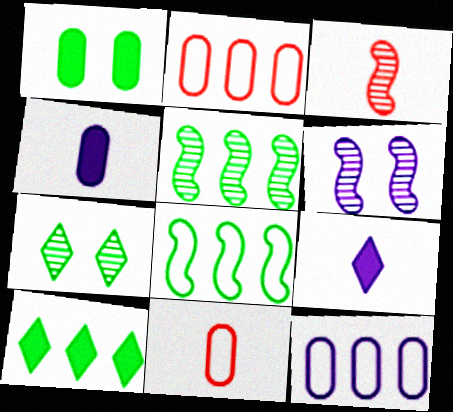[[3, 5, 6], 
[6, 9, 12], 
[6, 10, 11]]